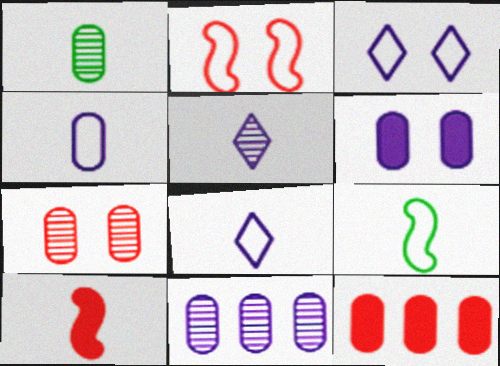[[1, 7, 11], 
[1, 8, 10], 
[4, 6, 11]]